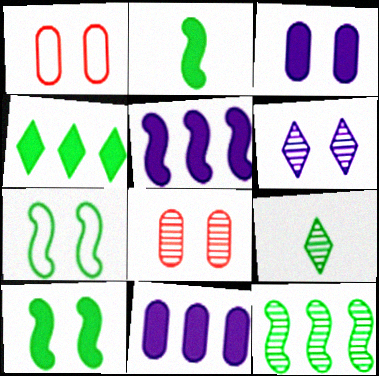[[1, 5, 9], 
[1, 6, 10], 
[2, 7, 12]]